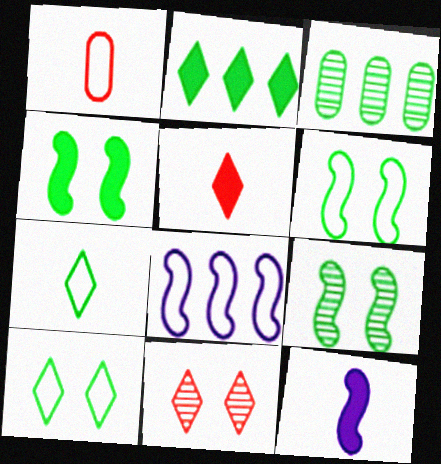[[1, 8, 10], 
[3, 4, 7], 
[4, 6, 9]]